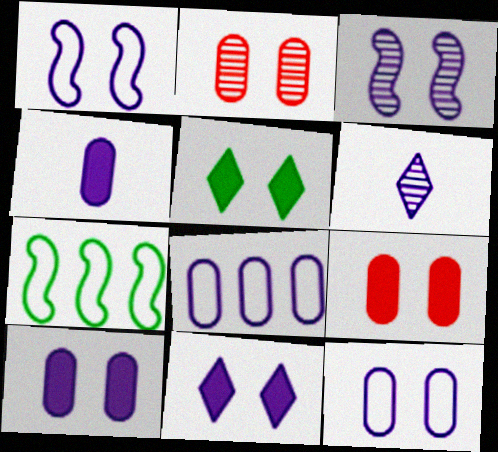[[1, 2, 5], 
[3, 11, 12], 
[6, 7, 9]]